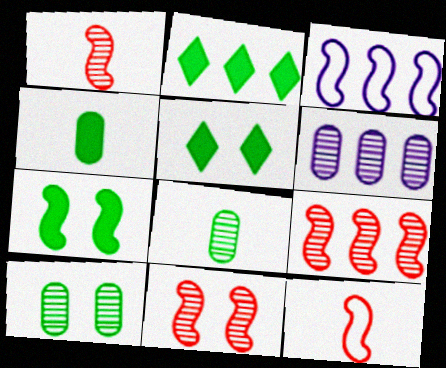[[1, 3, 7], 
[1, 9, 11], 
[2, 4, 7], 
[5, 6, 12]]